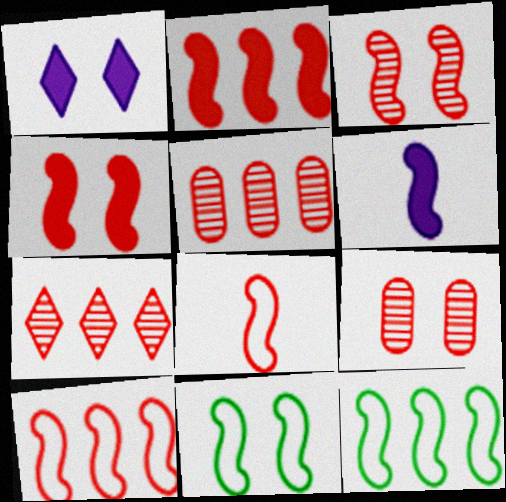[[1, 9, 11], 
[2, 3, 8], 
[3, 6, 12]]